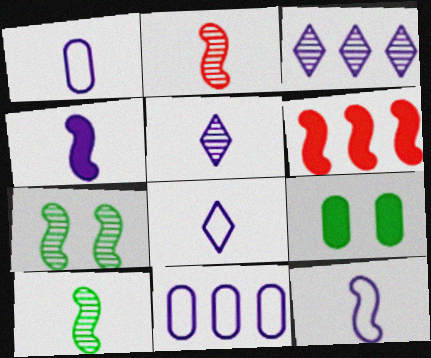[[1, 4, 5], 
[1, 8, 12], 
[6, 7, 12]]